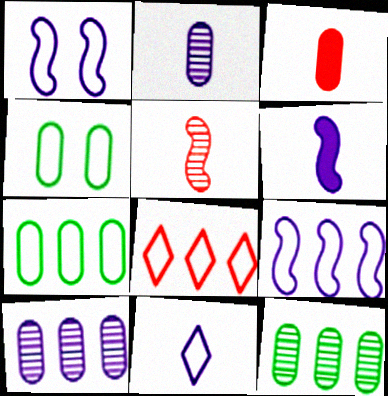[[2, 6, 11], 
[3, 4, 10], 
[7, 8, 9]]